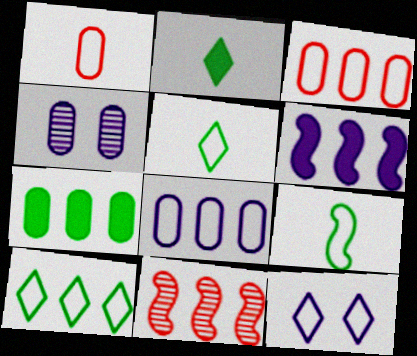[[1, 4, 7], 
[3, 9, 12]]